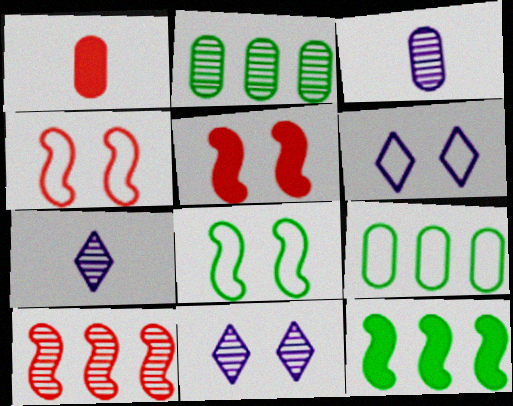[[5, 7, 9]]